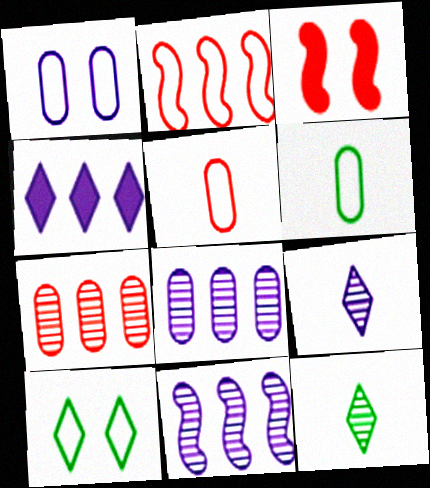[]